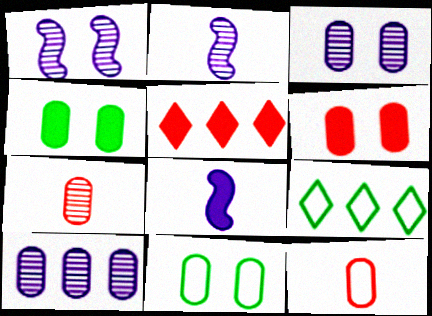[[2, 5, 11], 
[2, 6, 9], 
[3, 6, 11], 
[4, 5, 8], 
[4, 10, 12]]